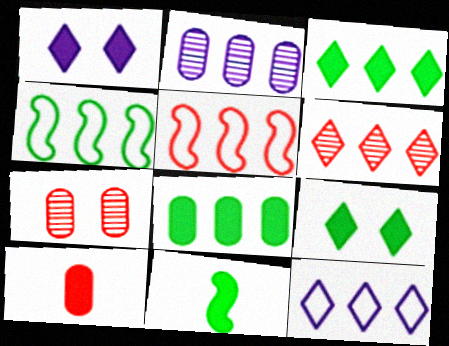[[2, 3, 5], 
[3, 6, 12], 
[7, 11, 12], 
[8, 9, 11]]